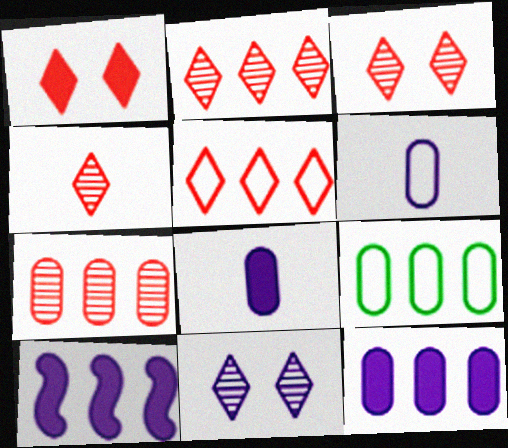[[1, 4, 5], 
[2, 3, 4], 
[2, 9, 10], 
[6, 10, 11], 
[7, 9, 12]]